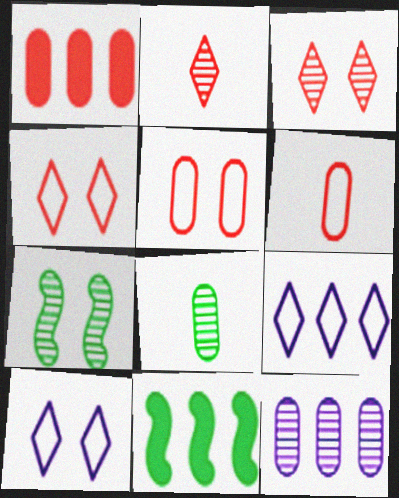[[2, 7, 12]]